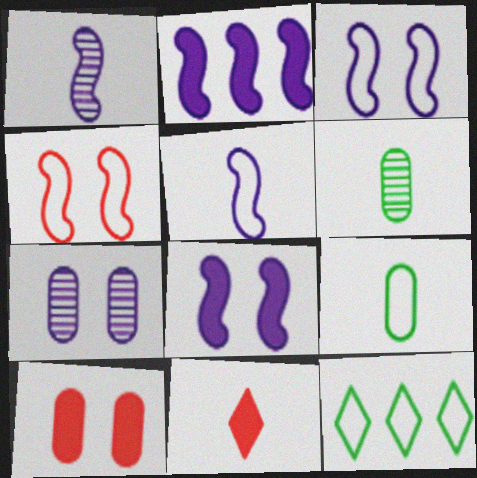[[1, 2, 3], 
[1, 9, 11], 
[1, 10, 12], 
[5, 6, 11]]